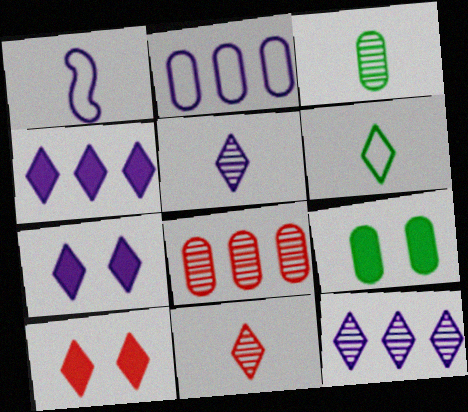[[6, 10, 12]]